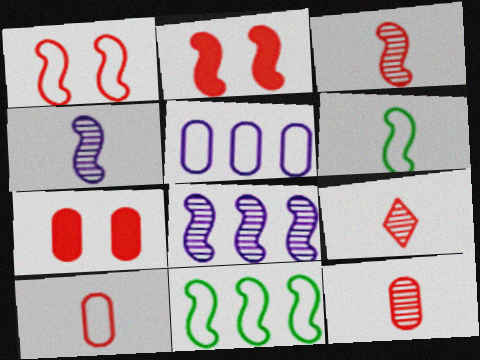[[2, 4, 11], 
[2, 6, 8], 
[3, 9, 12]]